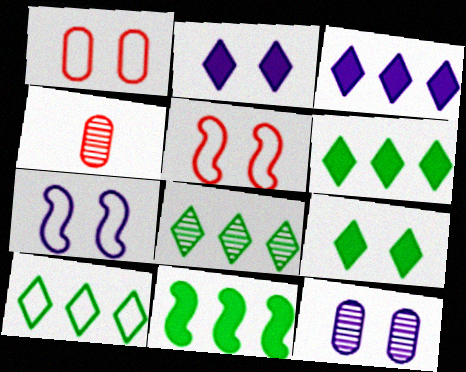[[2, 7, 12], 
[4, 6, 7], 
[5, 9, 12], 
[6, 8, 10]]